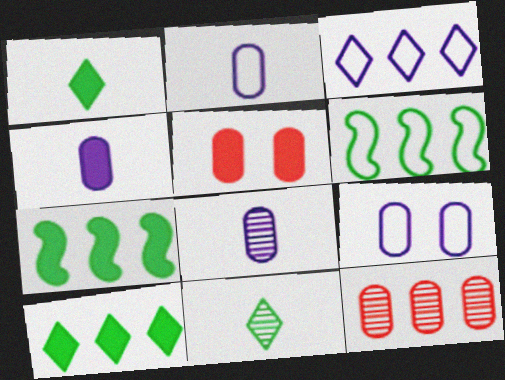[[2, 4, 8], 
[3, 7, 12]]